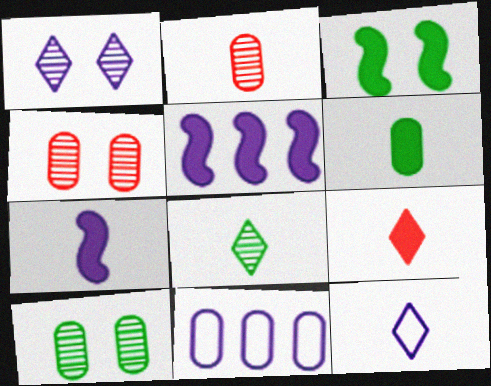[[1, 7, 11], 
[4, 6, 11], 
[6, 7, 9], 
[8, 9, 12]]